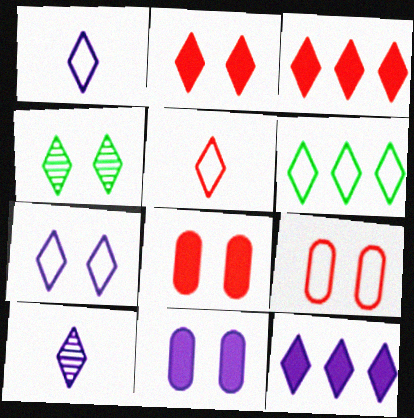[[1, 3, 4], 
[2, 4, 7], 
[2, 6, 10], 
[4, 5, 12], 
[5, 6, 7], 
[7, 10, 12]]